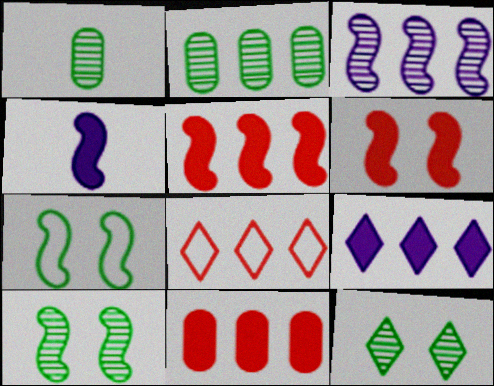[]